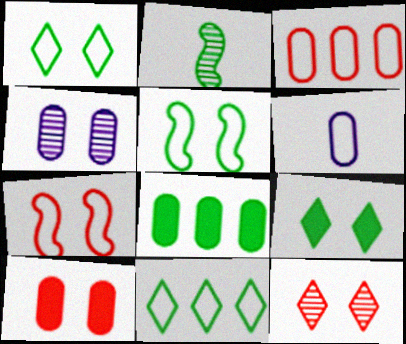[[1, 2, 8], 
[4, 7, 9], 
[6, 7, 11], 
[7, 10, 12]]